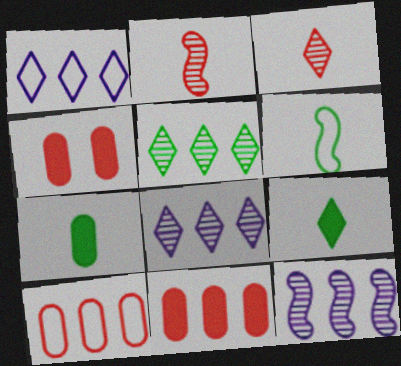[[4, 6, 8]]